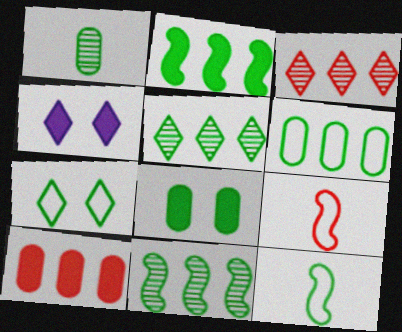[[1, 2, 7], 
[1, 6, 8], 
[2, 5, 6], 
[5, 8, 12], 
[6, 7, 12]]